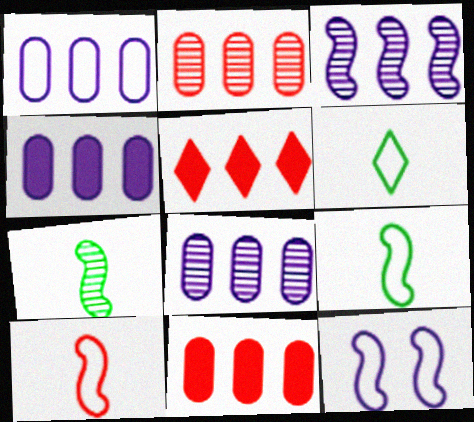[[1, 4, 8]]